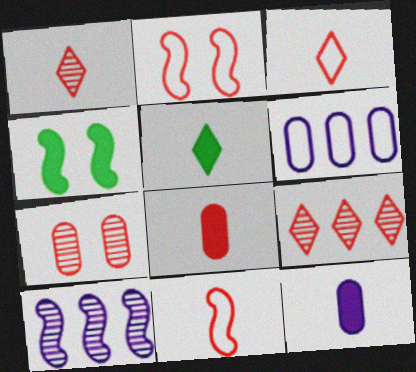[[1, 4, 6], 
[1, 8, 11], 
[2, 8, 9], 
[4, 10, 11]]